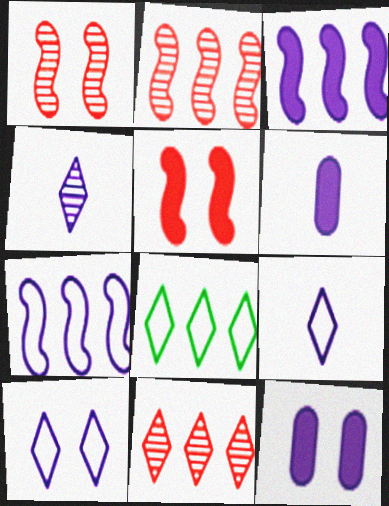[[1, 6, 8], 
[4, 7, 12]]